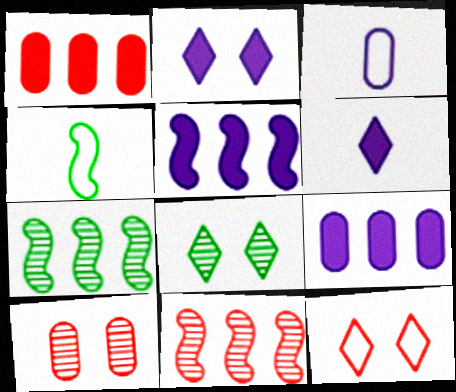[[2, 8, 12]]